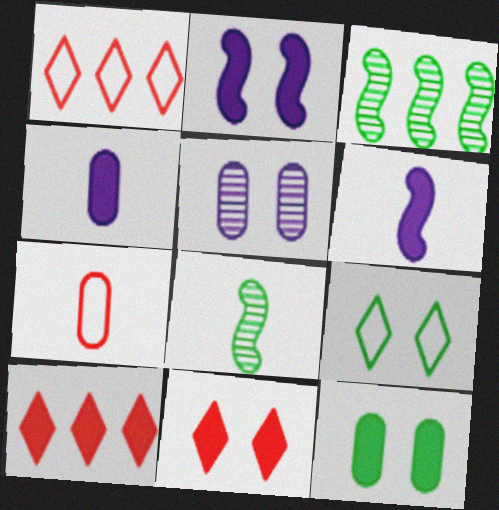[[2, 11, 12], 
[6, 10, 12]]